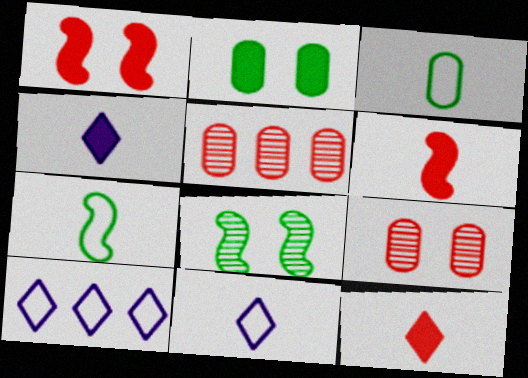[]